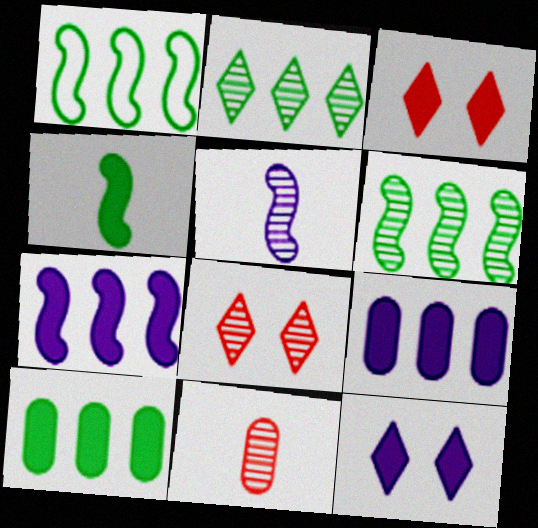[[1, 2, 10], 
[1, 11, 12], 
[3, 4, 9]]